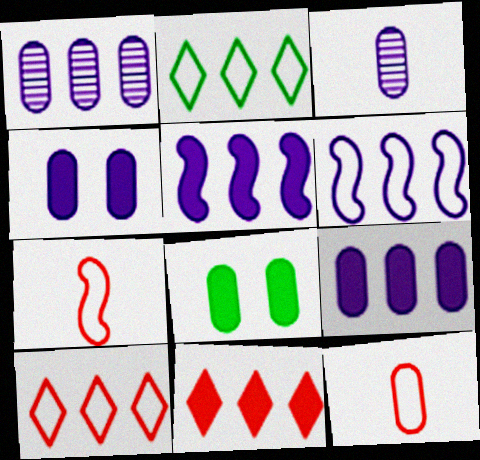[[1, 8, 12]]